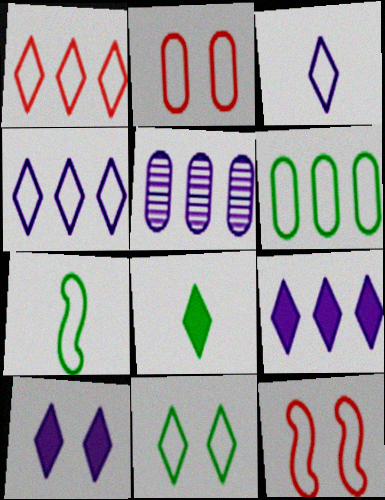[[1, 3, 11], 
[2, 4, 7], 
[3, 6, 12], 
[5, 8, 12], 
[6, 7, 11]]